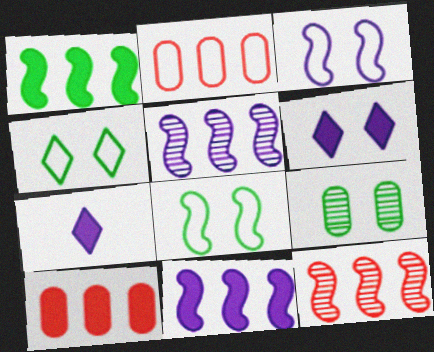[]